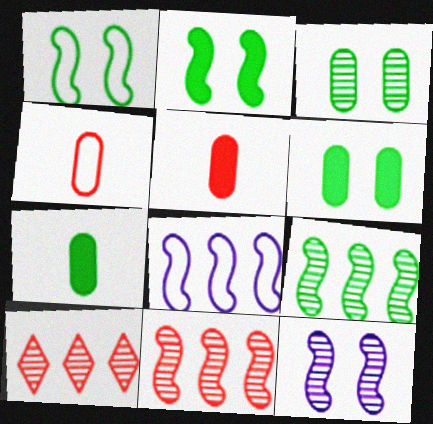[]